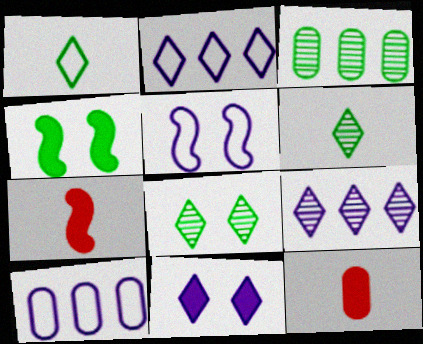[[1, 3, 4], 
[7, 8, 10]]